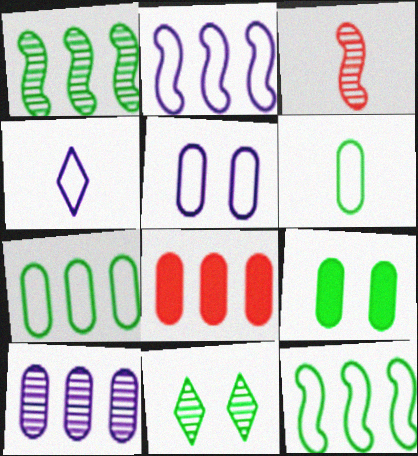[[2, 4, 5], 
[3, 10, 11], 
[7, 8, 10]]